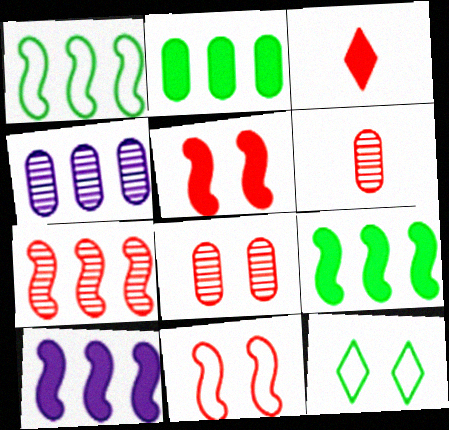[[1, 7, 10], 
[6, 10, 12]]